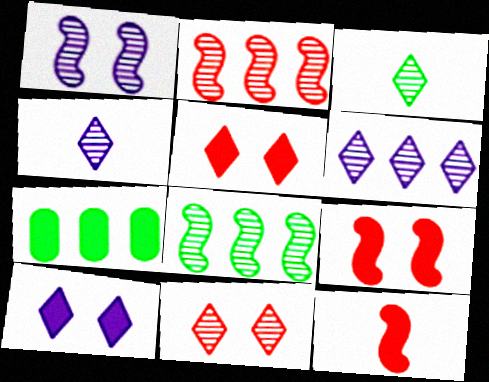[[3, 6, 11], 
[7, 10, 12]]